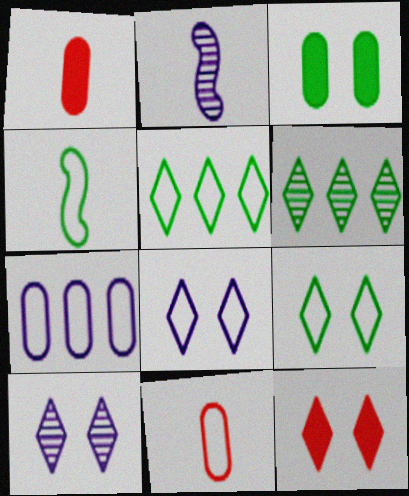[[3, 4, 6], 
[9, 10, 12]]